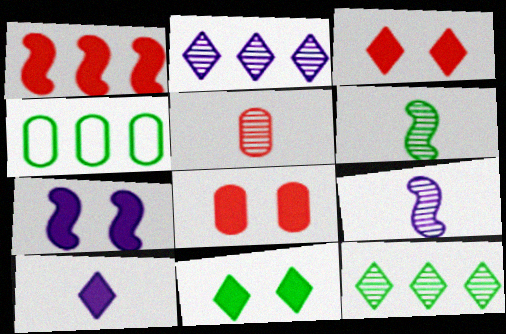[[1, 2, 4], 
[3, 4, 9], 
[4, 6, 11], 
[7, 8, 11]]